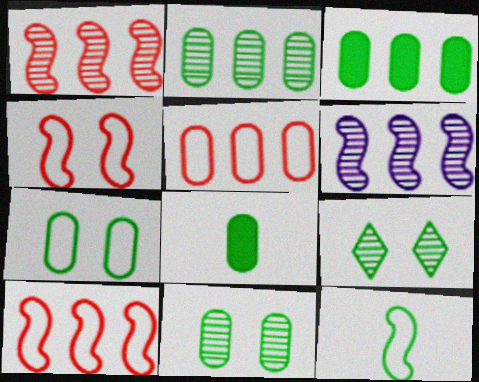[[2, 7, 8], 
[3, 9, 12]]